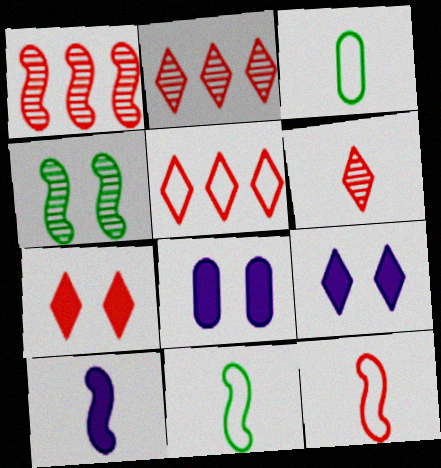[[1, 3, 9], 
[2, 8, 11], 
[3, 6, 10], 
[5, 6, 7]]